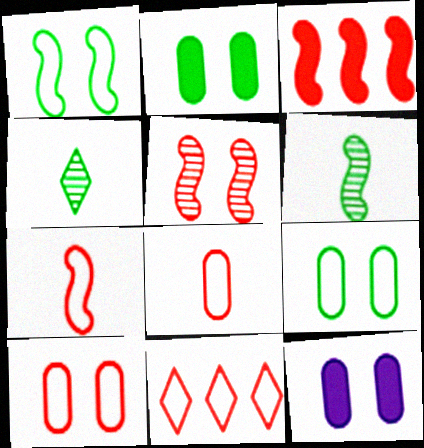[[3, 5, 7], 
[6, 11, 12], 
[7, 10, 11]]